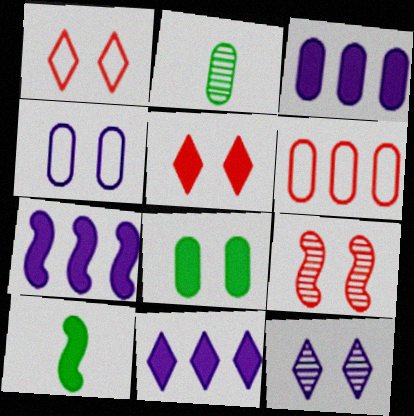[[1, 2, 7], 
[3, 5, 10], 
[3, 7, 11], 
[6, 10, 12]]